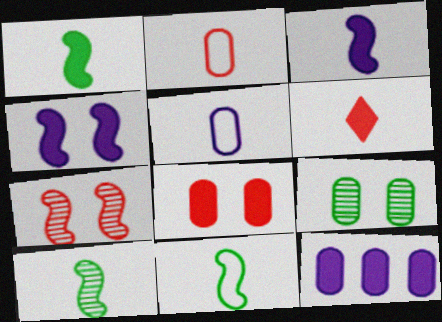[[1, 10, 11], 
[2, 9, 12], 
[5, 6, 10]]